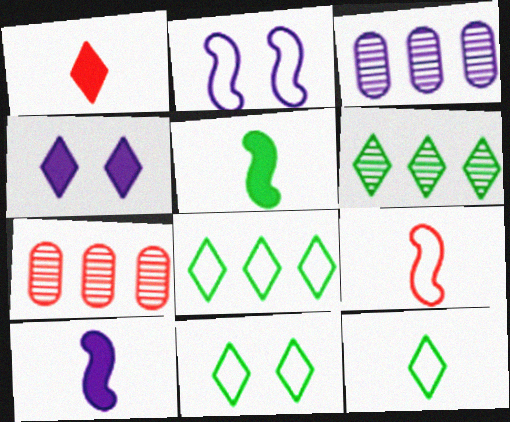[[7, 10, 11], 
[8, 11, 12]]